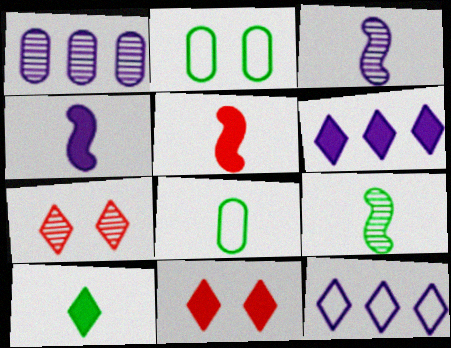[[1, 7, 9], 
[6, 10, 11], 
[7, 10, 12], 
[8, 9, 10]]